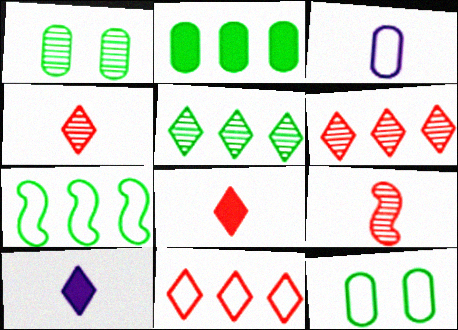[[2, 5, 7]]